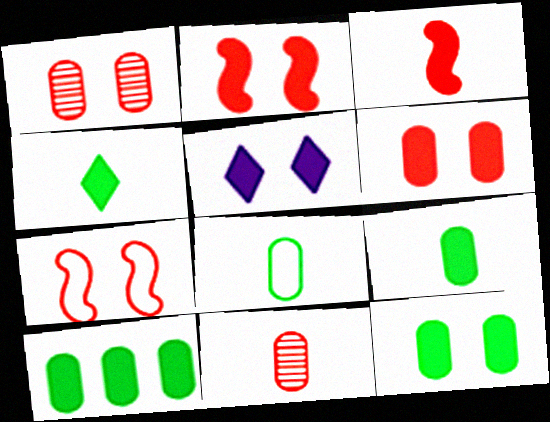[[2, 5, 12], 
[3, 5, 10], 
[9, 10, 12]]